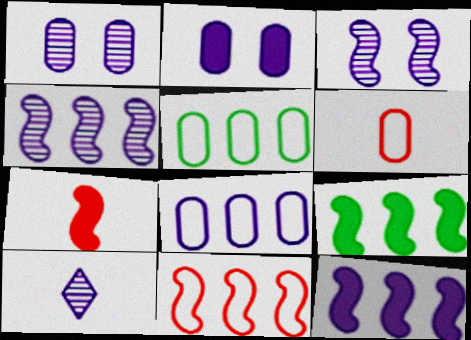[[1, 4, 10], 
[4, 9, 11]]